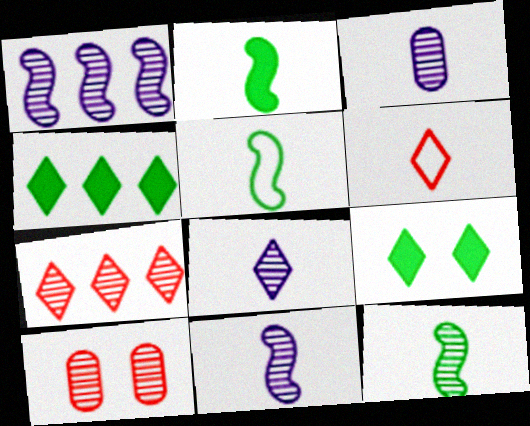[[2, 3, 6], 
[2, 5, 12], 
[3, 8, 11]]